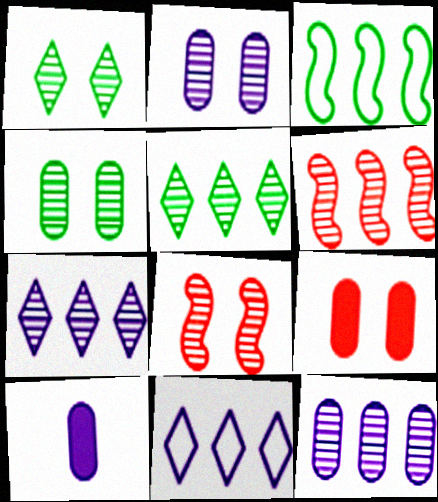[[1, 2, 8], 
[5, 6, 12]]